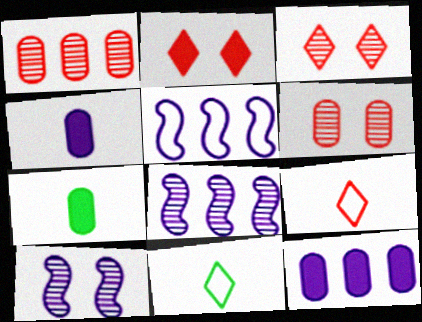[[3, 5, 7]]